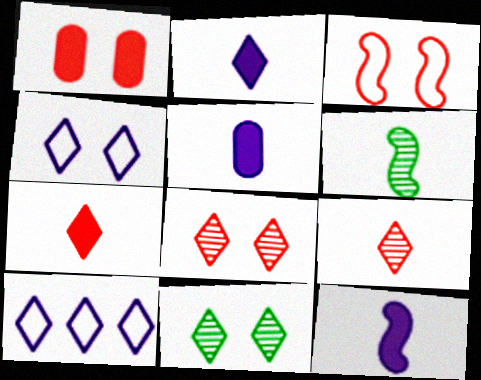[[1, 3, 8], 
[1, 6, 10], 
[2, 5, 12], 
[7, 10, 11]]